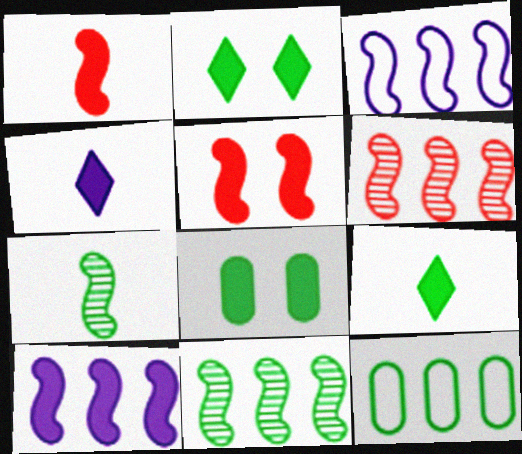[[2, 7, 12], 
[3, 5, 7]]